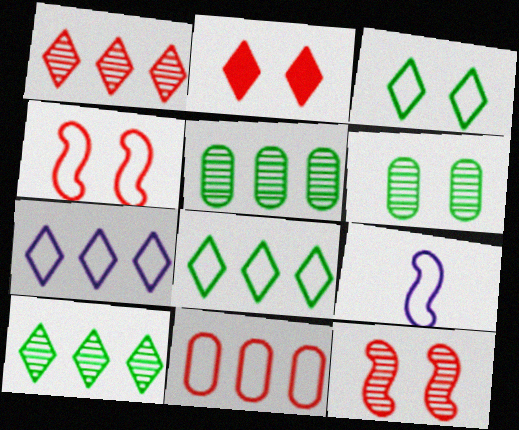[[2, 5, 9], 
[3, 9, 11]]